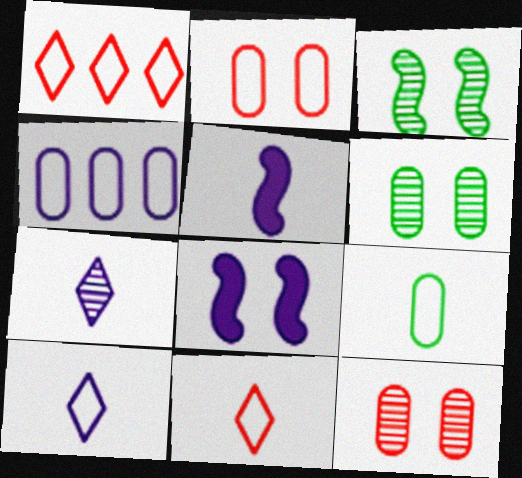[[1, 5, 6], 
[2, 4, 9], 
[4, 7, 8]]